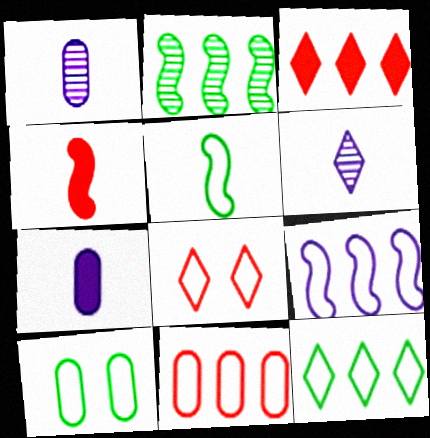[[2, 7, 8], 
[5, 10, 12], 
[9, 11, 12]]